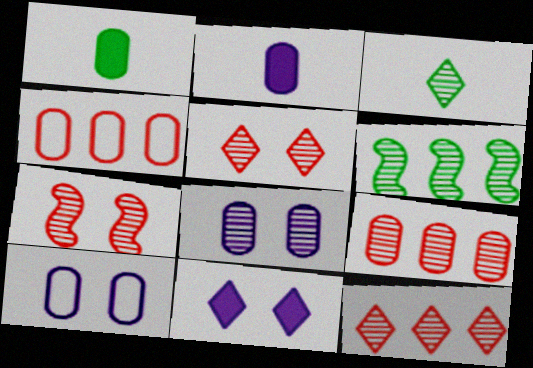[[1, 4, 8], 
[1, 9, 10]]